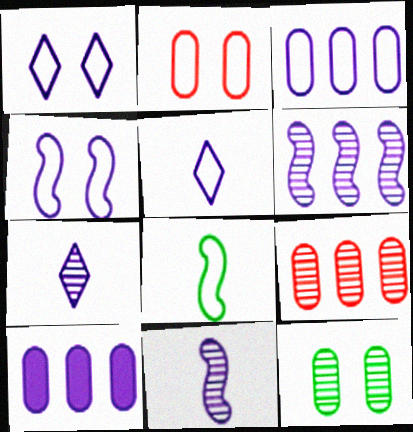[[1, 10, 11], 
[3, 4, 5], 
[4, 7, 10]]